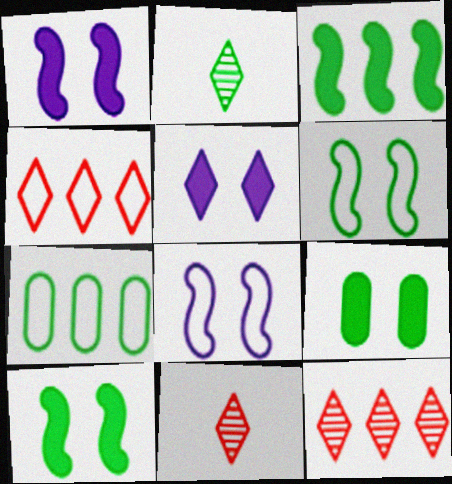[[1, 7, 11], 
[2, 4, 5], 
[2, 7, 10]]